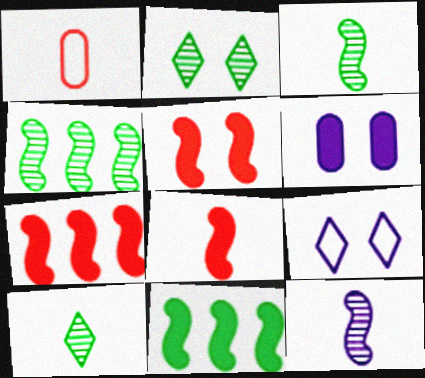[[5, 7, 8]]